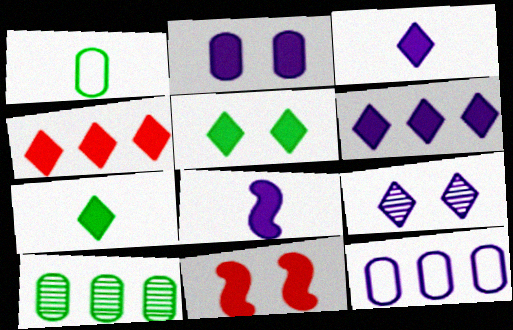[[2, 5, 11], 
[2, 6, 8], 
[3, 4, 5], 
[8, 9, 12]]